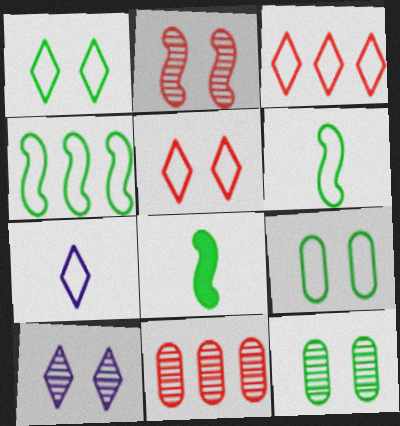[[1, 3, 7], 
[2, 10, 12]]